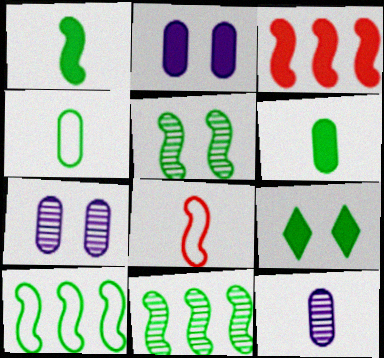[[1, 5, 10], 
[4, 9, 11]]